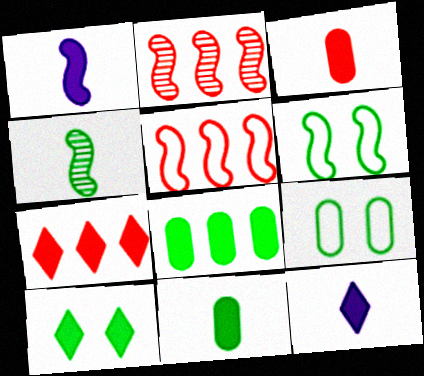[[1, 2, 6], 
[2, 9, 12], 
[7, 10, 12]]